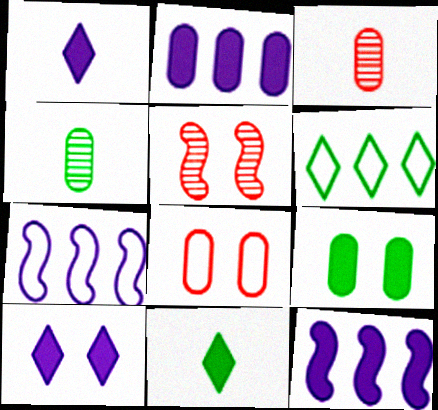[[2, 4, 8]]